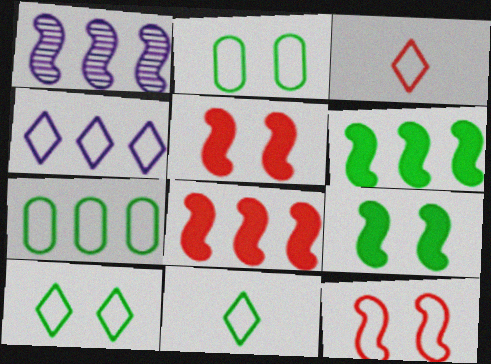[[3, 4, 10]]